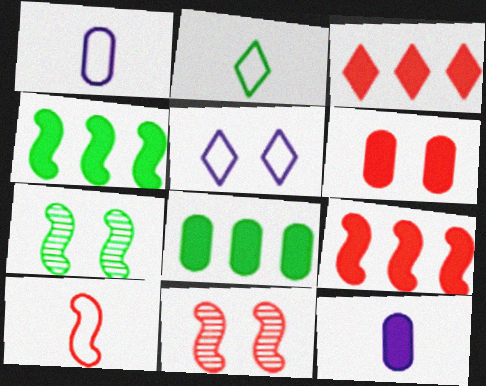[[1, 2, 10], 
[1, 3, 7], 
[2, 7, 8], 
[5, 6, 7], 
[6, 8, 12], 
[9, 10, 11]]